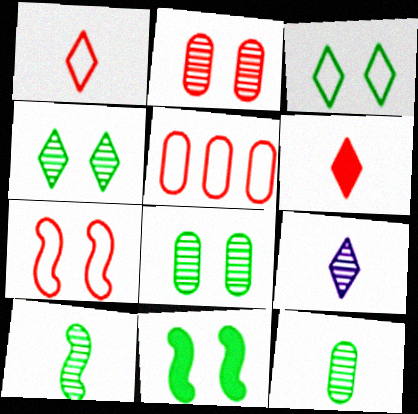[[1, 5, 7], 
[3, 8, 11], 
[5, 9, 11]]